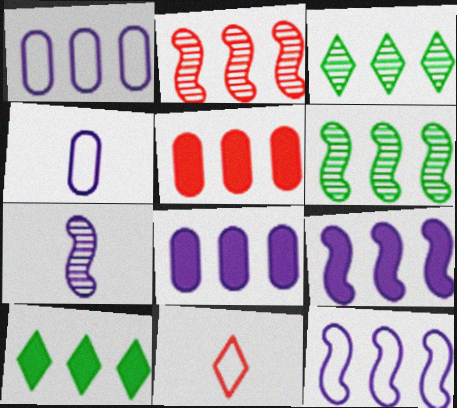[[1, 2, 10], 
[3, 5, 12], 
[5, 9, 10]]